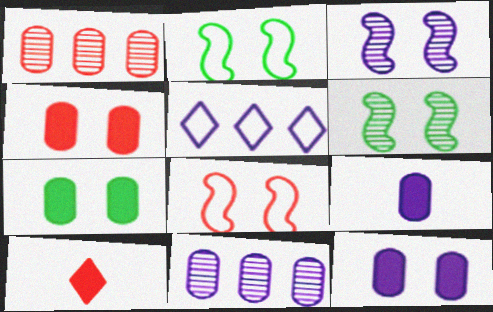[[1, 8, 10], 
[2, 10, 11], 
[3, 5, 9], 
[4, 7, 12]]